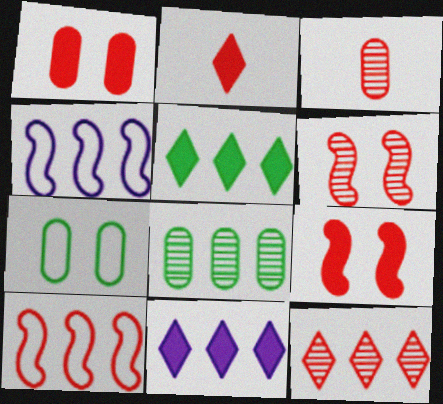[[3, 6, 12], 
[8, 10, 11]]